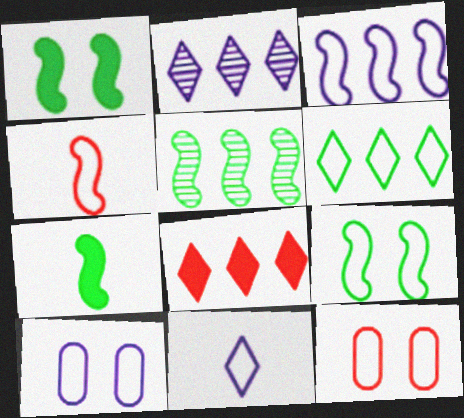[[2, 6, 8], 
[2, 7, 12], 
[3, 4, 9], 
[3, 10, 11], 
[4, 6, 10], 
[5, 7, 9]]